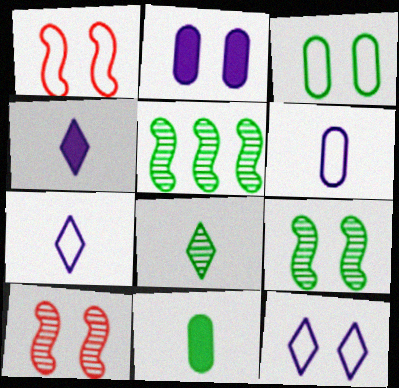[[1, 3, 12]]